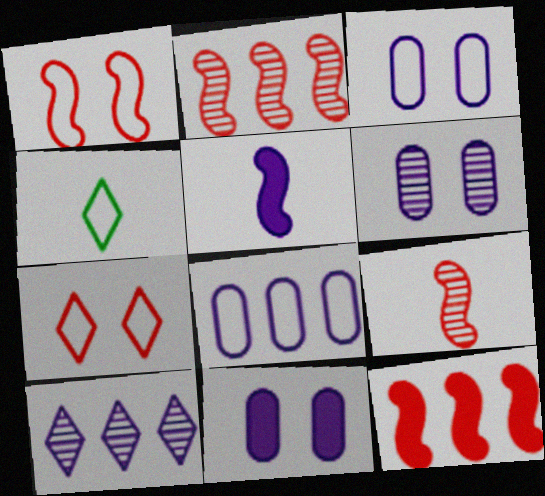[[1, 4, 8], 
[1, 9, 12], 
[2, 4, 11], 
[3, 5, 10], 
[3, 6, 11], 
[4, 6, 12]]